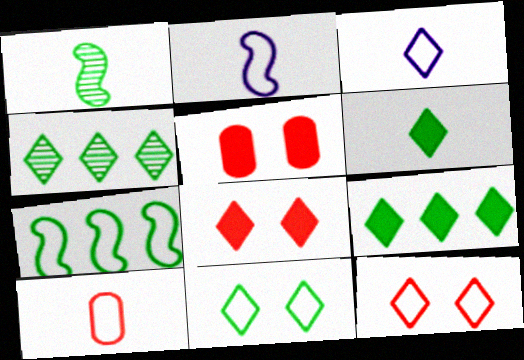[[2, 4, 5], 
[3, 4, 8], 
[4, 6, 11]]